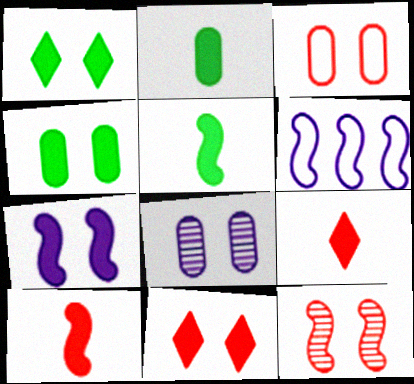[[3, 4, 8], 
[3, 11, 12], 
[4, 7, 11], 
[5, 6, 12]]